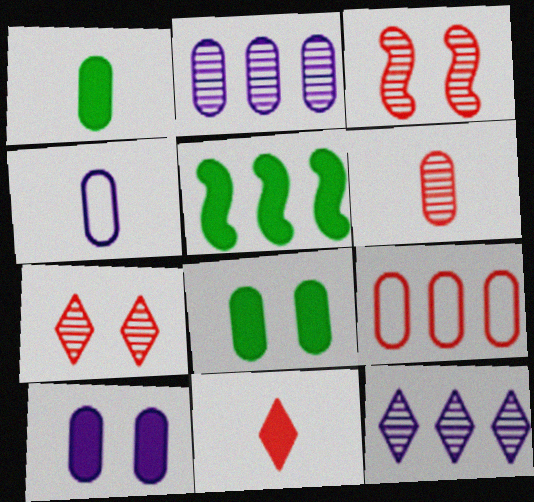[[1, 4, 6], 
[2, 4, 10], 
[3, 9, 11], 
[4, 5, 7], 
[5, 9, 12], 
[5, 10, 11]]